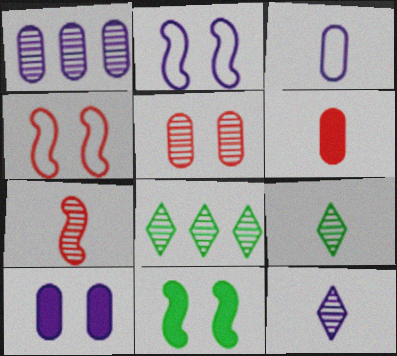[[1, 3, 10], 
[2, 6, 8]]